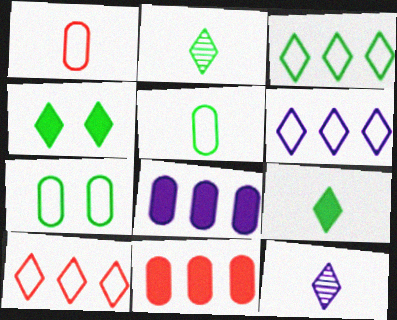[[2, 3, 4], 
[3, 6, 10], 
[4, 10, 12]]